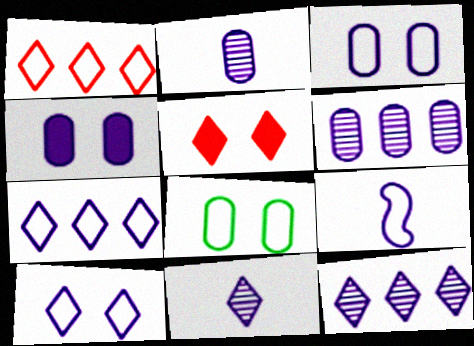[[1, 8, 9], 
[3, 7, 9], 
[4, 9, 12]]